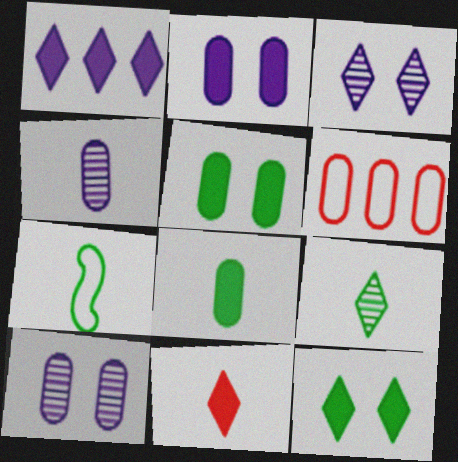[[1, 11, 12], 
[4, 5, 6], 
[4, 7, 11], 
[6, 8, 10], 
[7, 8, 9]]